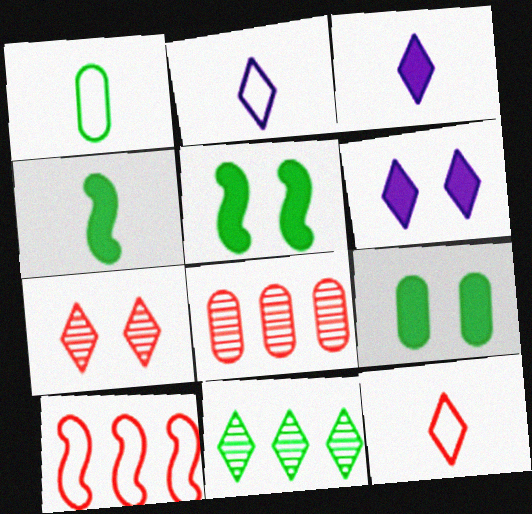[[1, 5, 11], 
[2, 5, 8], 
[6, 11, 12]]